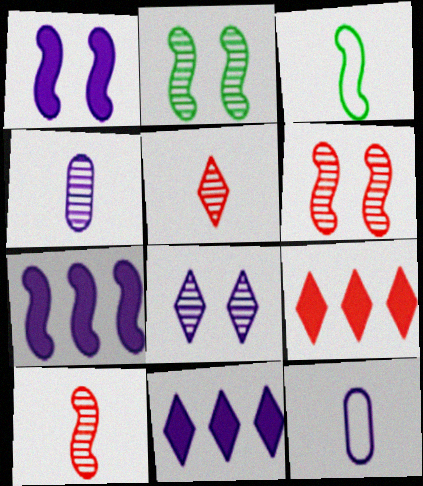[[2, 9, 12], 
[3, 6, 7], 
[7, 8, 12]]